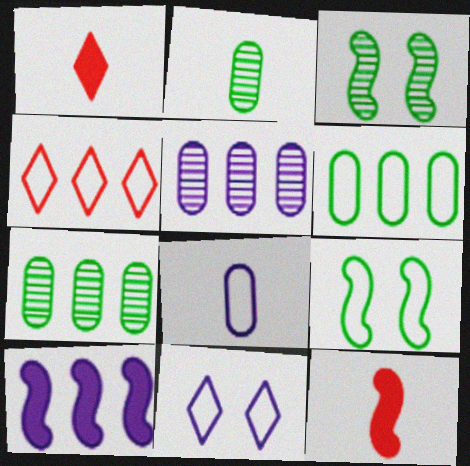[[1, 5, 9], 
[4, 7, 10], 
[4, 8, 9], 
[7, 11, 12]]